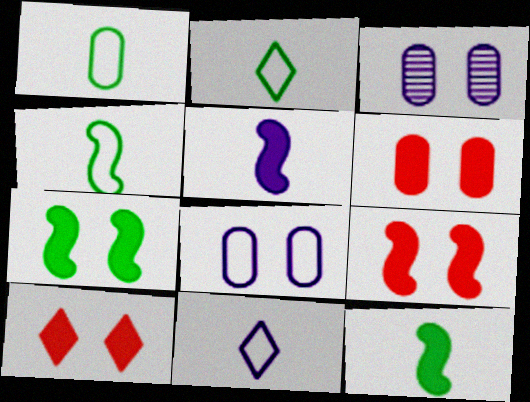[[1, 2, 4], 
[6, 9, 10]]